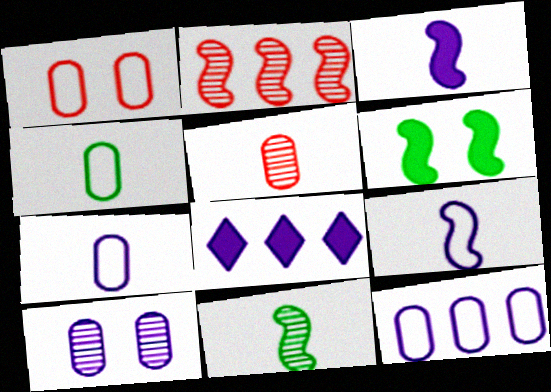[[1, 4, 12], 
[1, 8, 11], 
[2, 6, 9], 
[8, 9, 10]]